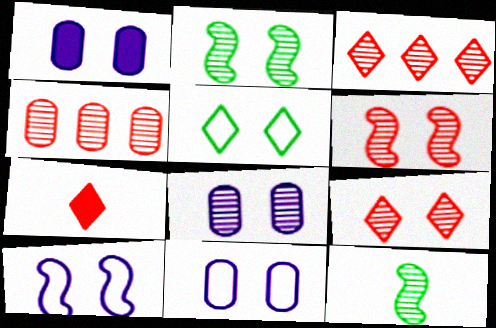[[1, 5, 6], 
[1, 8, 11], 
[2, 8, 9], 
[3, 8, 12]]